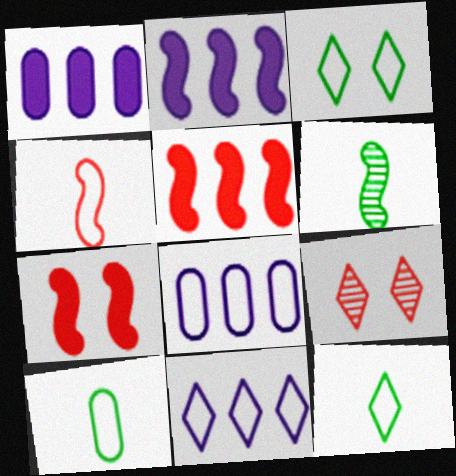[[2, 9, 10], 
[3, 4, 8]]